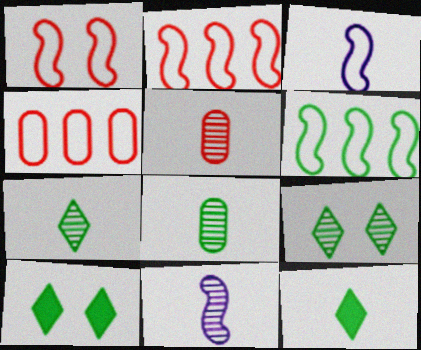[[1, 3, 6], 
[3, 5, 12], 
[4, 10, 11], 
[5, 7, 11], 
[6, 8, 10]]